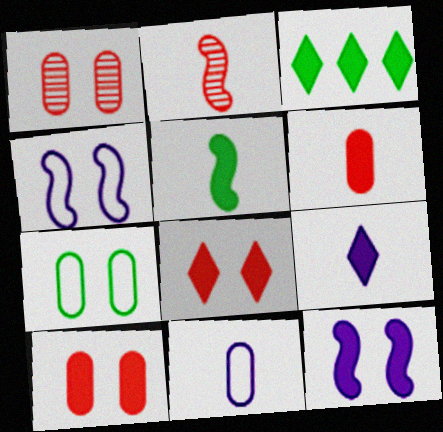[[3, 6, 12], 
[3, 8, 9], 
[5, 6, 9]]